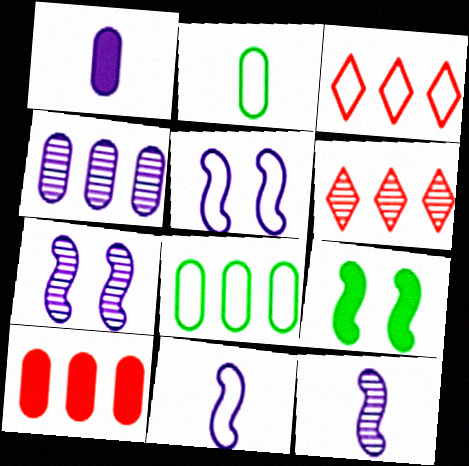[[2, 3, 5], 
[4, 8, 10]]